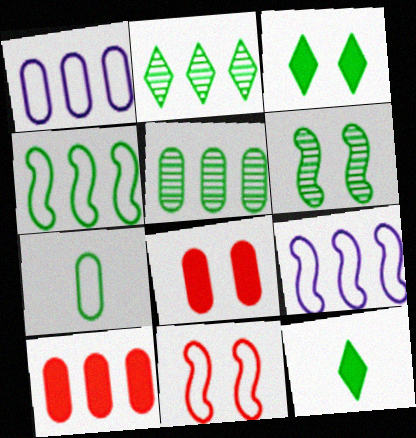[[1, 5, 10], 
[2, 9, 10]]